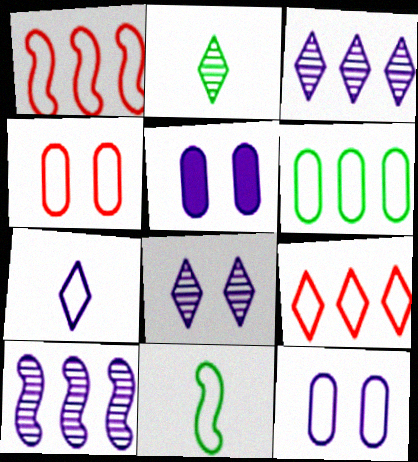[[1, 2, 5], 
[5, 7, 10], 
[9, 11, 12]]